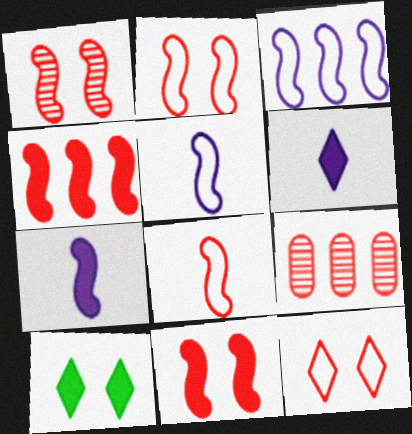[[1, 2, 11], 
[1, 4, 8], 
[5, 9, 10]]